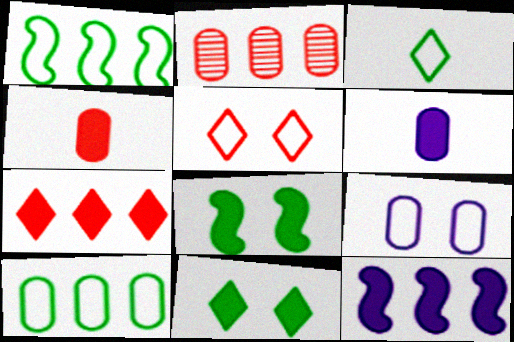[[4, 11, 12], 
[6, 7, 8]]